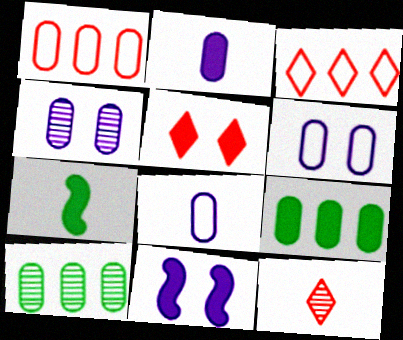[[3, 4, 7], 
[3, 5, 12], 
[7, 8, 12]]